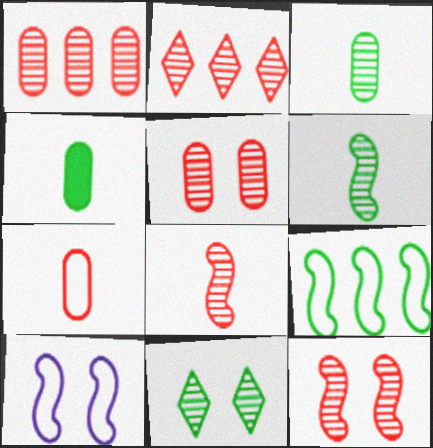[[2, 4, 10], 
[2, 5, 8], 
[4, 9, 11]]